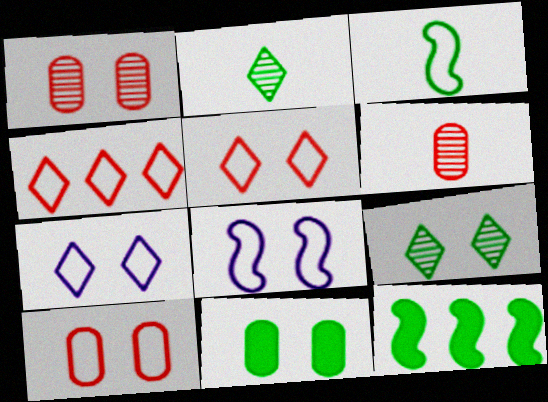[[6, 7, 12]]